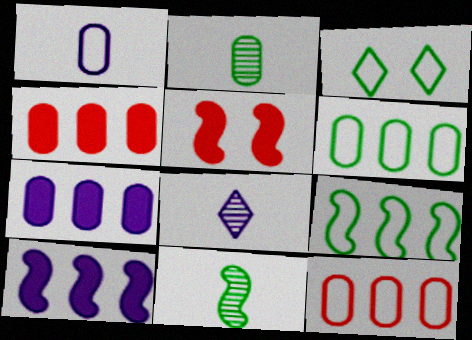[[5, 6, 8]]